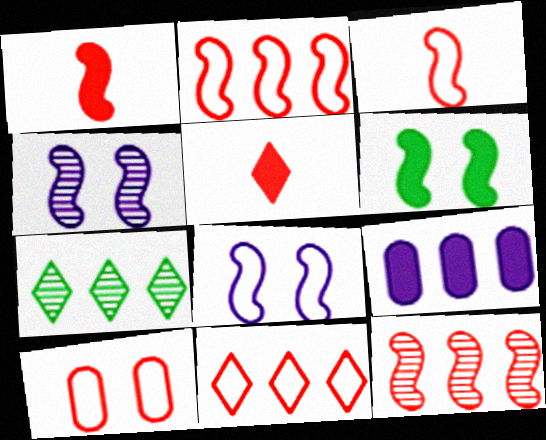[[2, 7, 9], 
[3, 10, 11], 
[5, 6, 9], 
[5, 10, 12]]